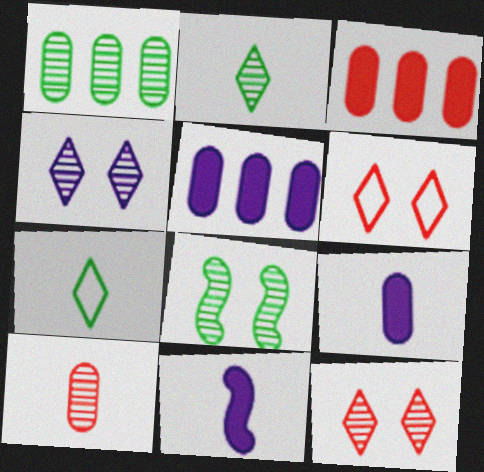[[1, 2, 8], 
[1, 6, 11], 
[7, 10, 11]]